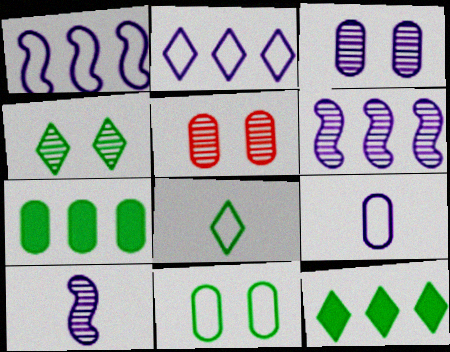[[4, 8, 12], 
[5, 7, 9]]